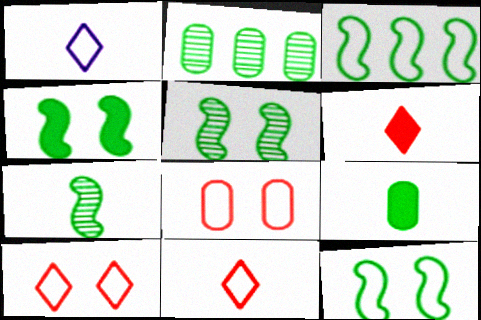[[1, 3, 8], 
[3, 4, 7], 
[4, 5, 12]]